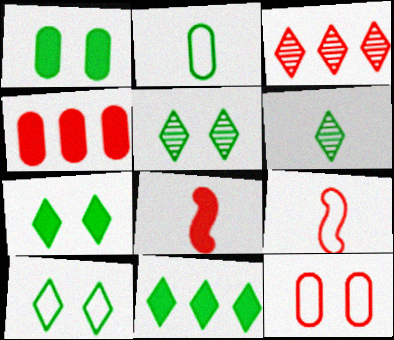[[3, 8, 12], 
[5, 7, 10], 
[6, 10, 11]]